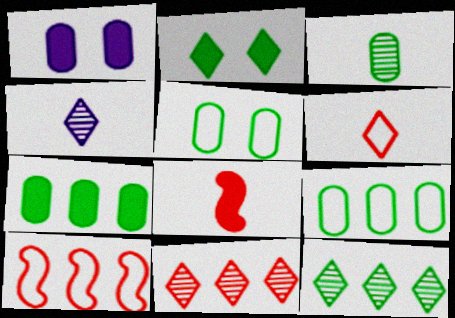[[3, 5, 7]]